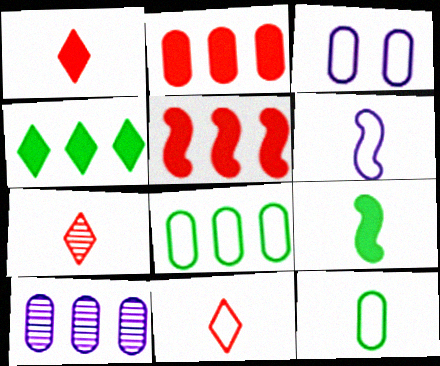[[1, 7, 11], 
[2, 8, 10], 
[6, 11, 12]]